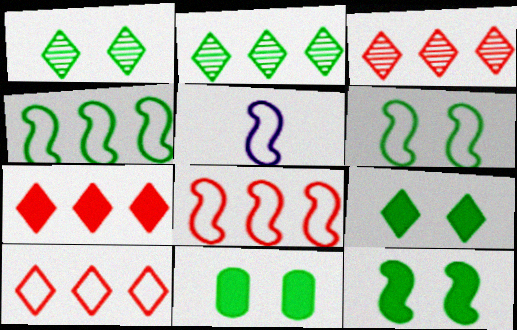[[1, 6, 11], 
[3, 5, 11], 
[3, 7, 10], 
[5, 6, 8], 
[9, 11, 12]]